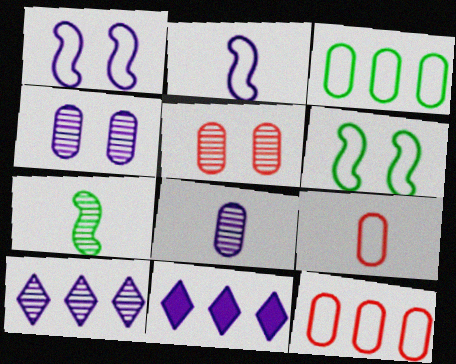[[1, 8, 11], 
[2, 4, 11], 
[5, 7, 10]]